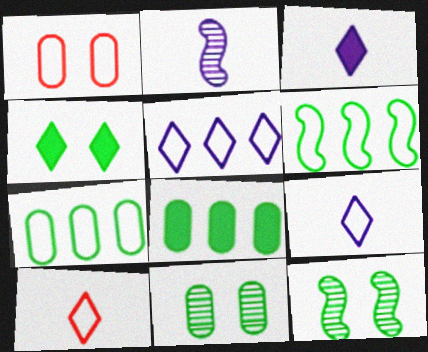[[1, 6, 9]]